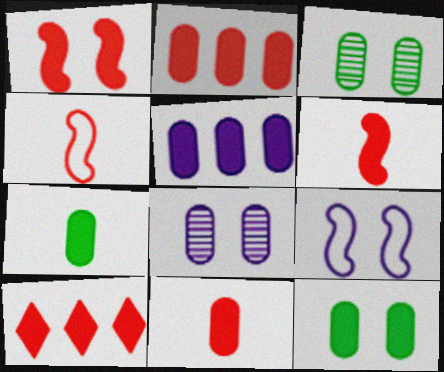[[1, 10, 11], 
[5, 11, 12]]